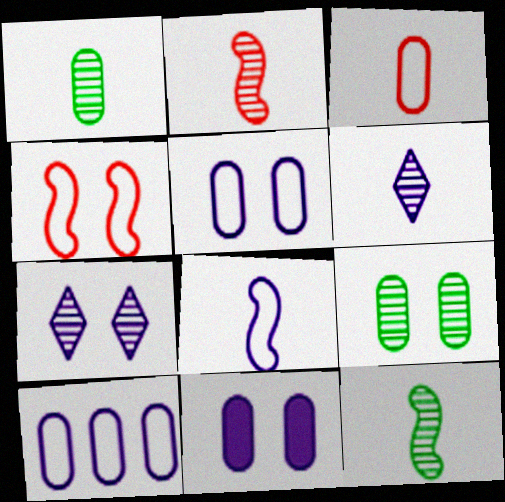[[1, 2, 6]]